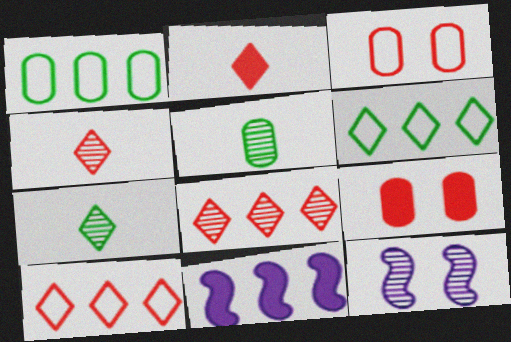[[1, 2, 12], 
[1, 8, 11], 
[3, 7, 11], 
[5, 8, 12]]